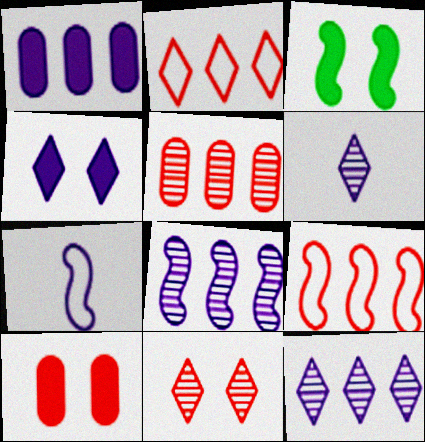[[3, 4, 10]]